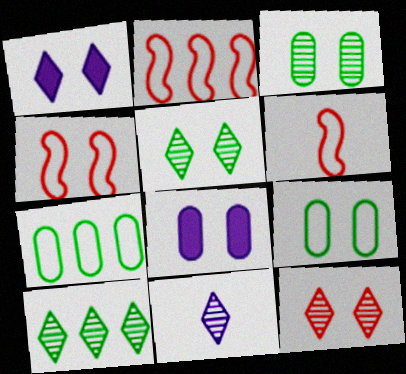[[1, 3, 4], 
[2, 4, 6], 
[4, 5, 8], 
[6, 8, 10], 
[10, 11, 12]]